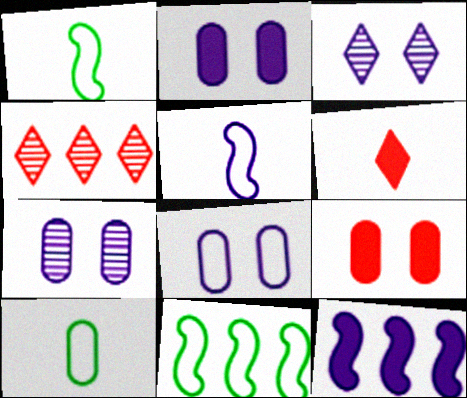[[1, 2, 4], 
[2, 7, 8], 
[6, 7, 11]]